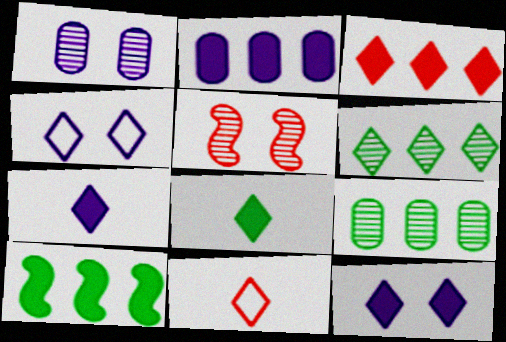[[1, 10, 11], 
[2, 3, 10], 
[3, 8, 12], 
[6, 11, 12]]